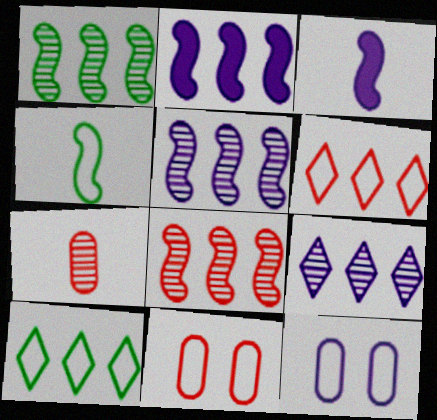[[1, 5, 8], 
[3, 9, 12], 
[4, 6, 12]]